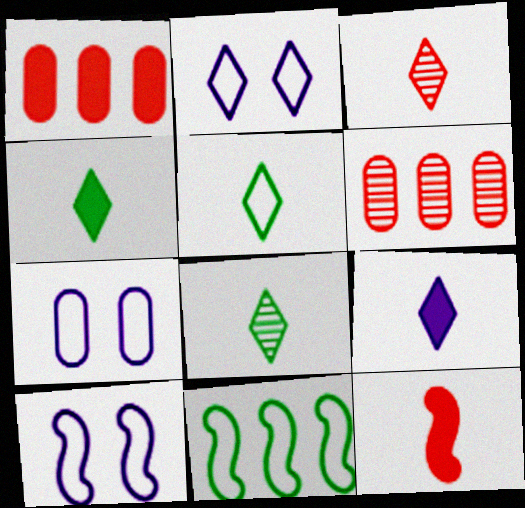[[1, 8, 10], 
[2, 7, 10], 
[3, 5, 9], 
[4, 5, 8], 
[4, 6, 10]]